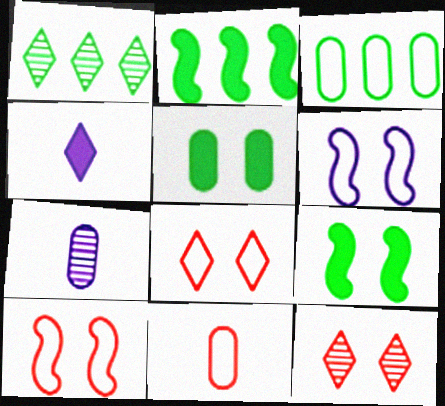[[1, 2, 3], 
[1, 4, 8], 
[2, 7, 8], 
[5, 6, 12]]